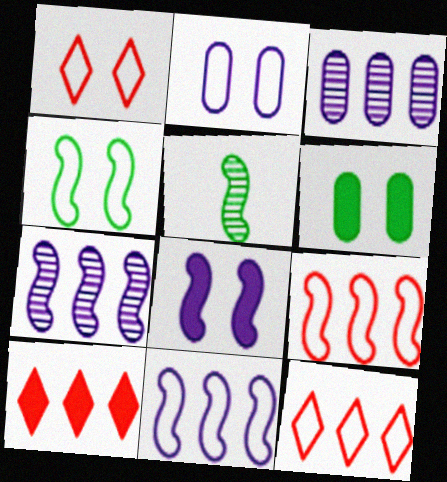[[1, 2, 4], 
[2, 5, 10], 
[5, 8, 9]]